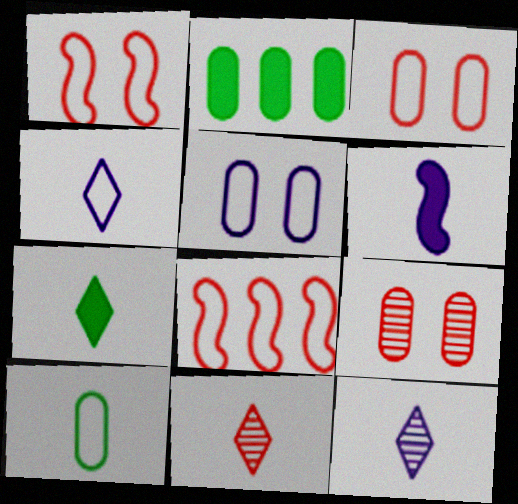[[1, 2, 12], 
[4, 7, 11], 
[6, 10, 11]]